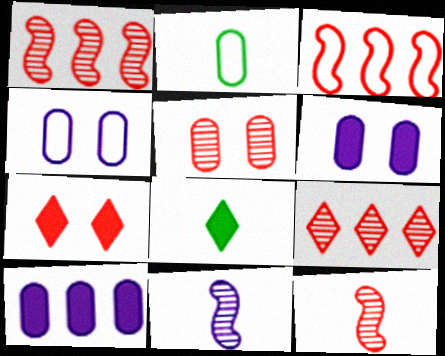[[1, 4, 8], 
[2, 5, 10], 
[5, 9, 12]]